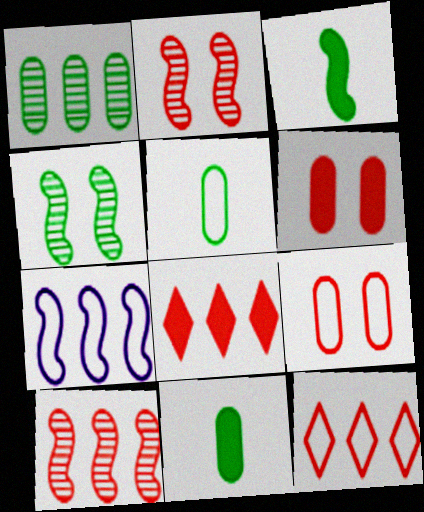[[1, 7, 8], 
[2, 3, 7]]